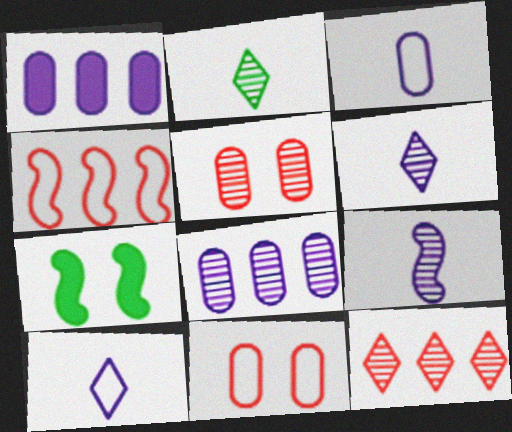[[3, 7, 12], 
[4, 7, 9]]